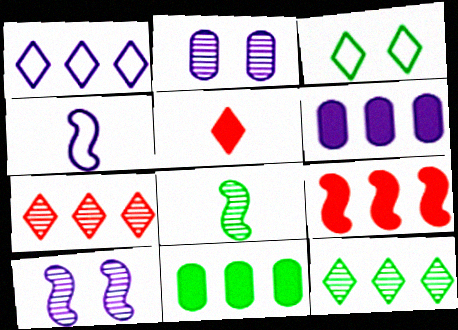[[2, 7, 8], 
[3, 8, 11]]